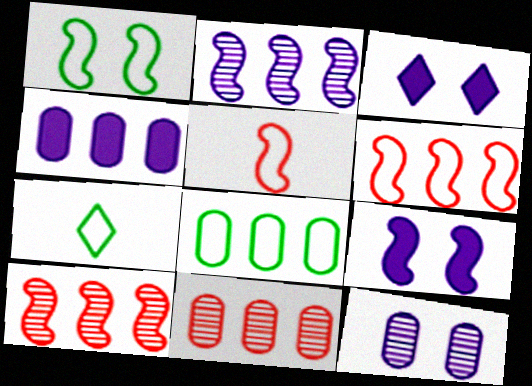[[1, 7, 8], 
[4, 8, 11], 
[7, 9, 11]]